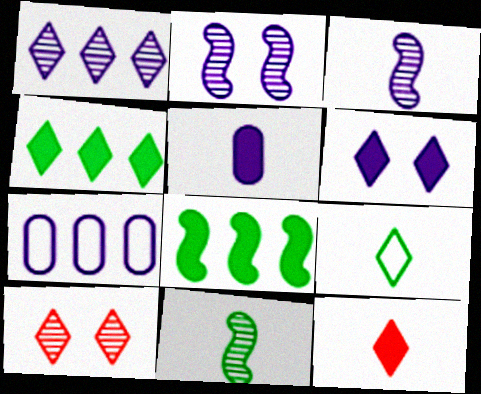[[3, 6, 7], 
[4, 6, 12]]